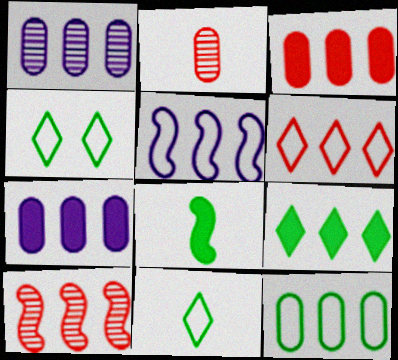[[1, 3, 12], 
[3, 6, 10], 
[5, 6, 12]]